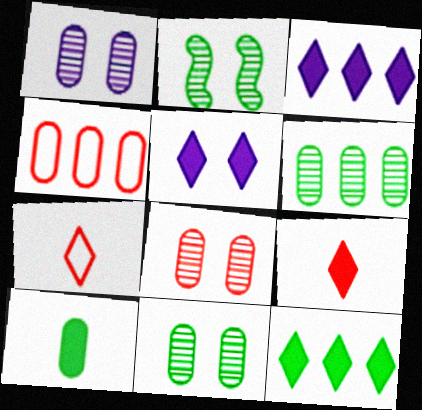[[1, 4, 10], 
[1, 8, 11], 
[5, 9, 12]]